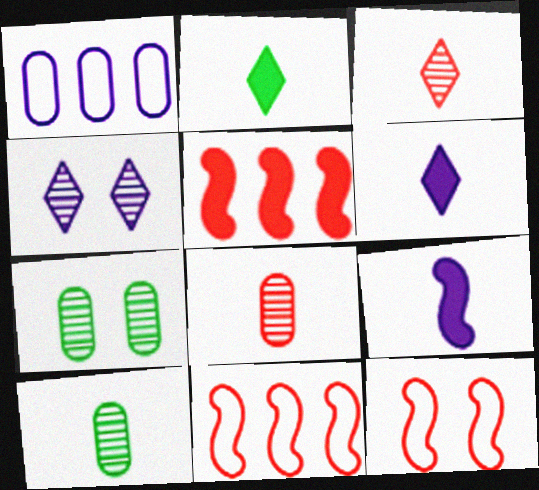[[1, 4, 9], 
[6, 7, 11]]